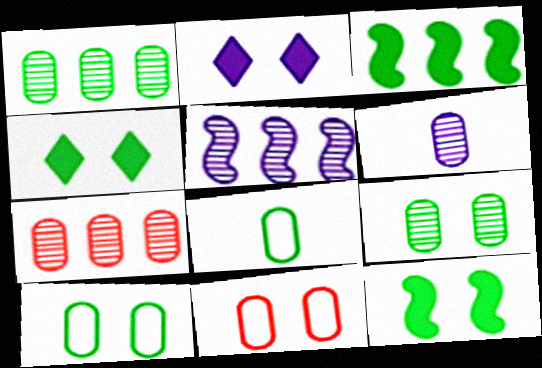[[6, 7, 9]]